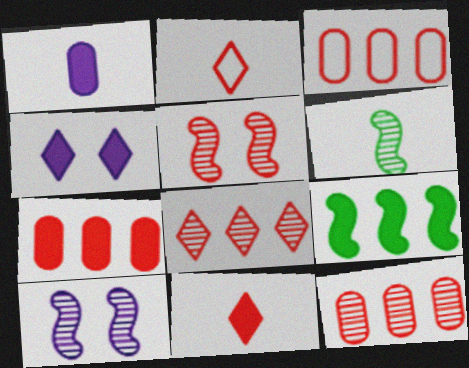[[1, 2, 6], 
[2, 5, 7], 
[3, 4, 6], 
[3, 5, 11], 
[3, 7, 12]]